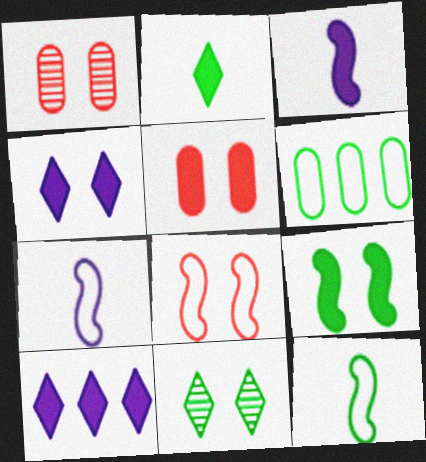[[1, 10, 12], 
[4, 5, 9]]